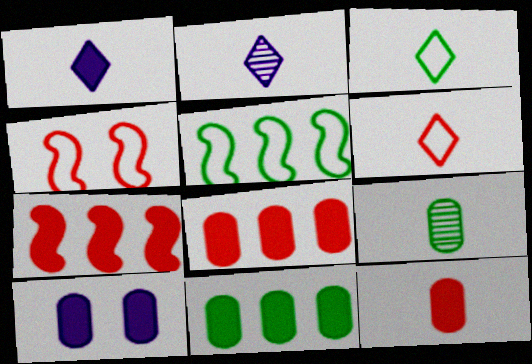[[2, 4, 11], 
[10, 11, 12]]